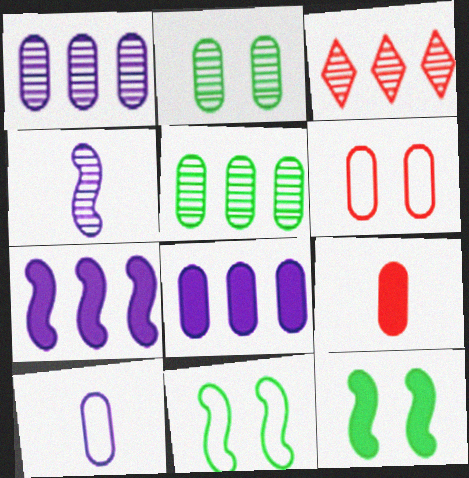[[2, 3, 4], 
[3, 10, 12]]